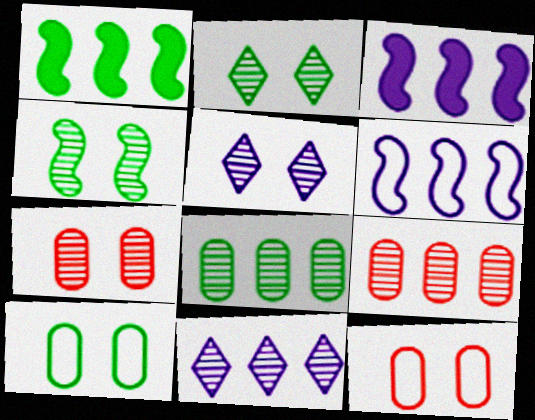[[4, 5, 7]]